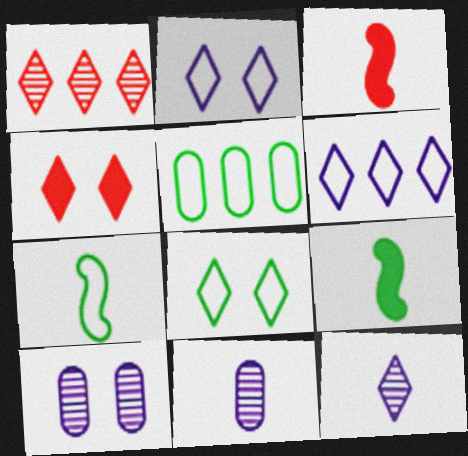[[5, 7, 8]]